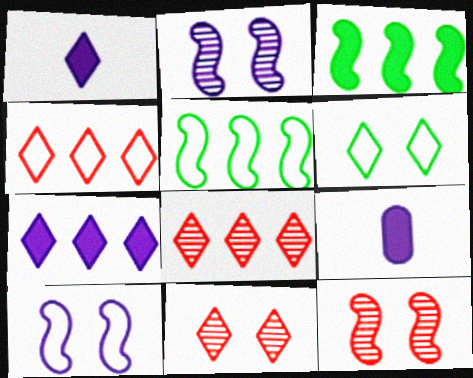[[1, 6, 8], 
[5, 9, 11]]